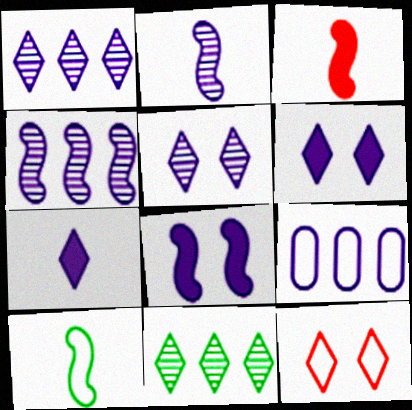[[2, 3, 10], 
[2, 6, 9], 
[7, 11, 12], 
[9, 10, 12]]